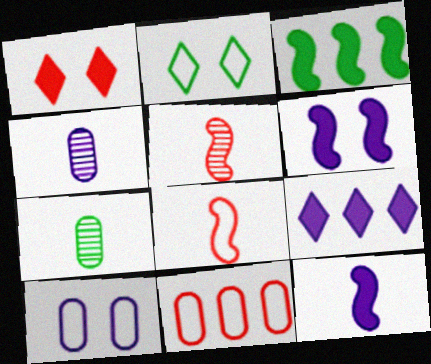[[1, 5, 11], 
[2, 3, 7]]